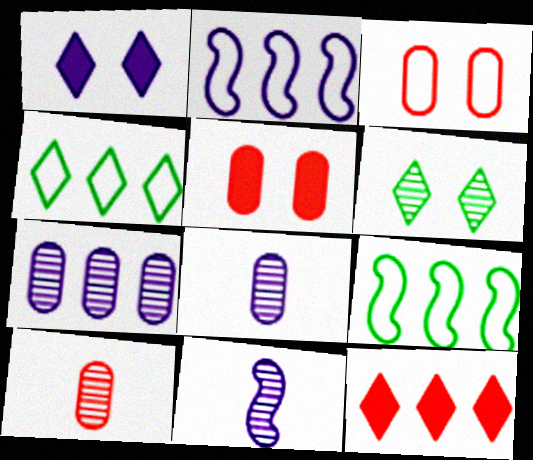[[1, 2, 8], 
[1, 9, 10], 
[4, 5, 11], 
[7, 9, 12]]